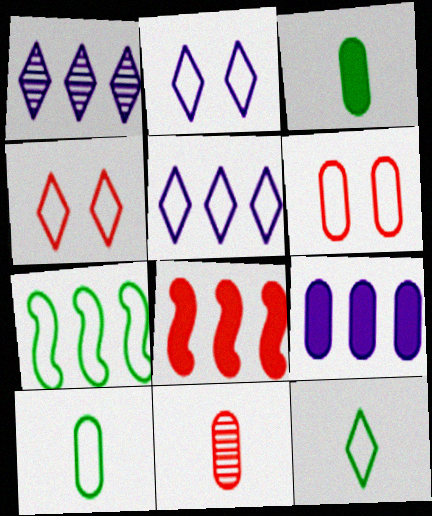[[4, 5, 12], 
[4, 8, 11]]